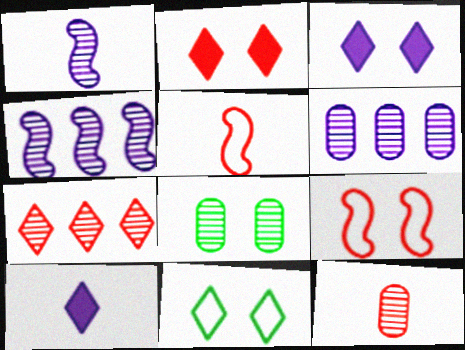[[1, 7, 8], 
[3, 8, 9], 
[6, 8, 12], 
[7, 10, 11]]